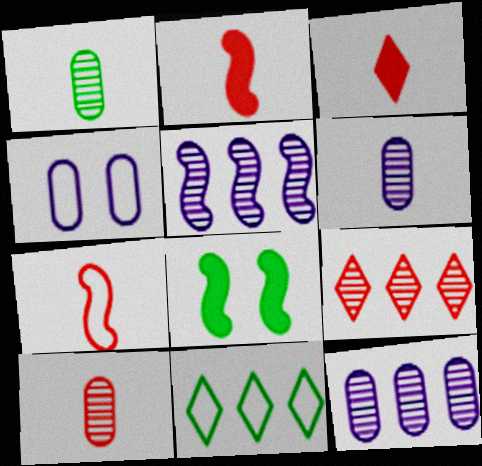[[1, 6, 10], 
[1, 8, 11], 
[3, 7, 10], 
[4, 7, 11], 
[5, 7, 8]]